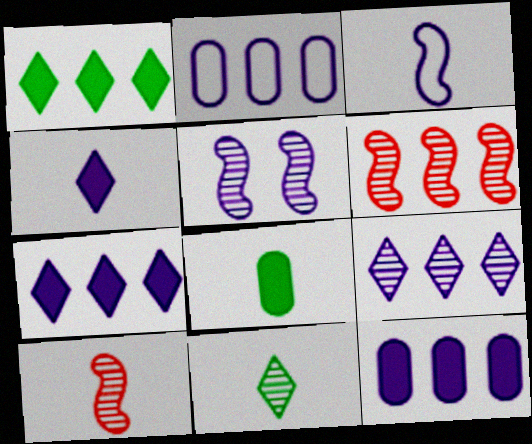[[1, 2, 6], 
[2, 4, 5]]